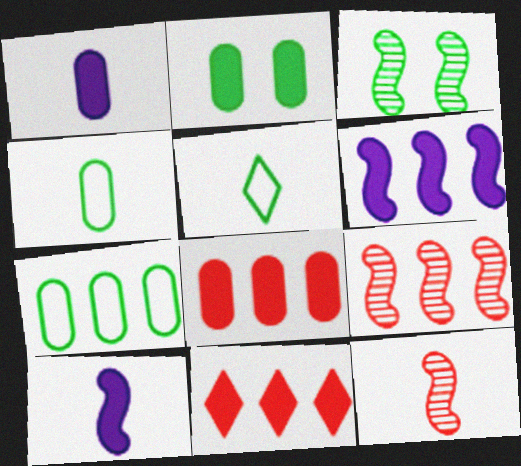[[1, 2, 8], 
[1, 5, 12], 
[2, 10, 11]]